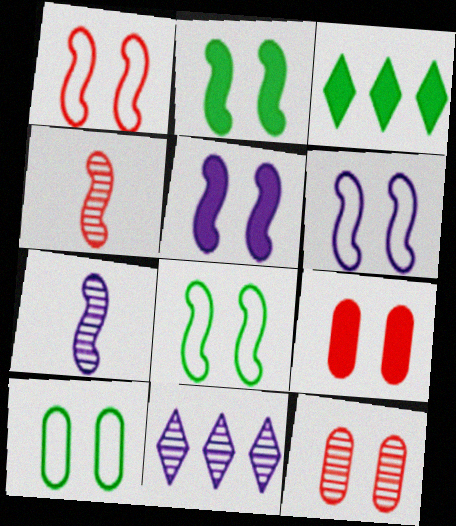[[1, 6, 8]]